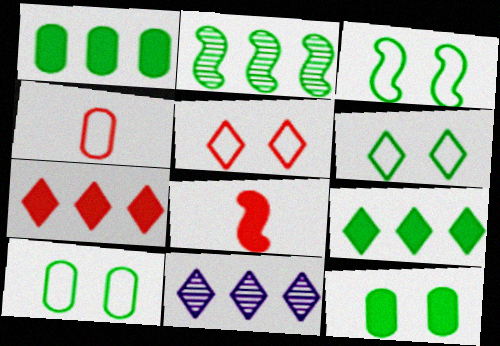[[3, 6, 10], 
[8, 10, 11]]